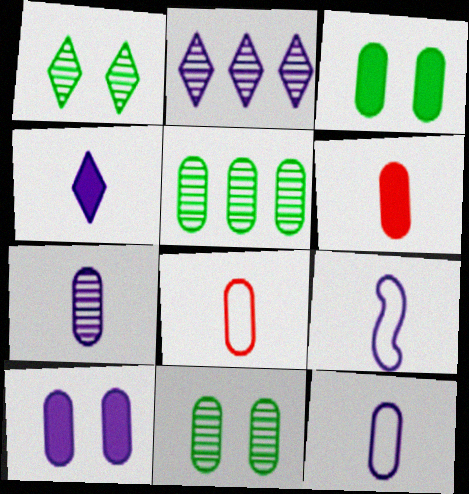[[2, 9, 10], 
[4, 7, 9], 
[5, 8, 10]]